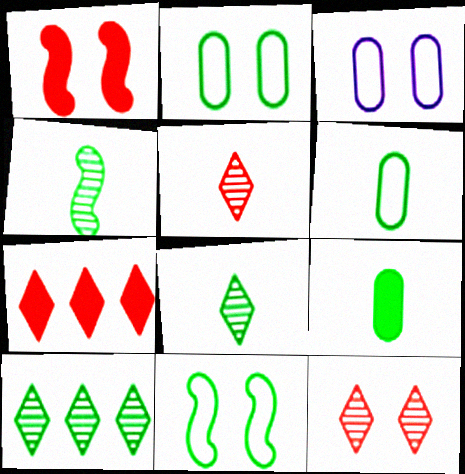[[3, 4, 7], 
[9, 10, 11]]